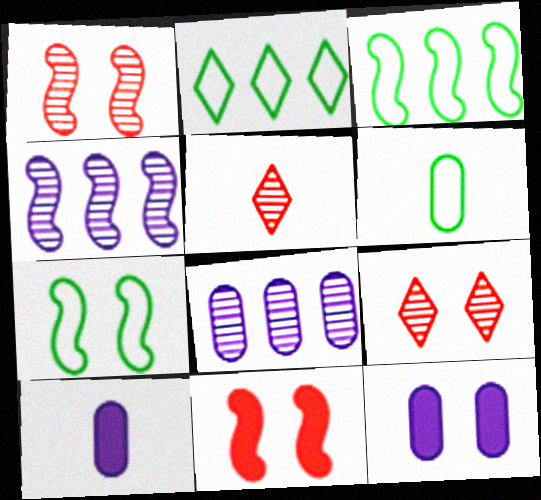[[1, 2, 10], 
[2, 6, 7], 
[3, 5, 12], 
[3, 9, 10], 
[7, 9, 12]]